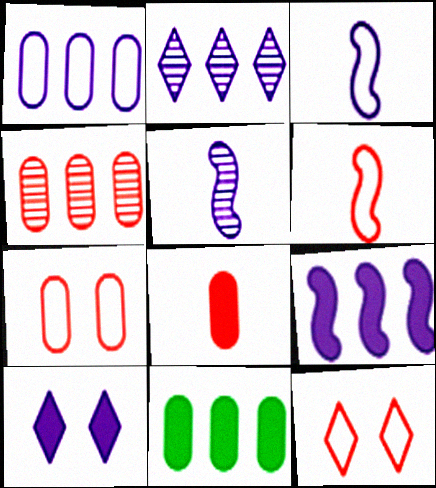[[1, 2, 9], 
[1, 4, 11], 
[1, 5, 10], 
[4, 7, 8], 
[5, 11, 12]]